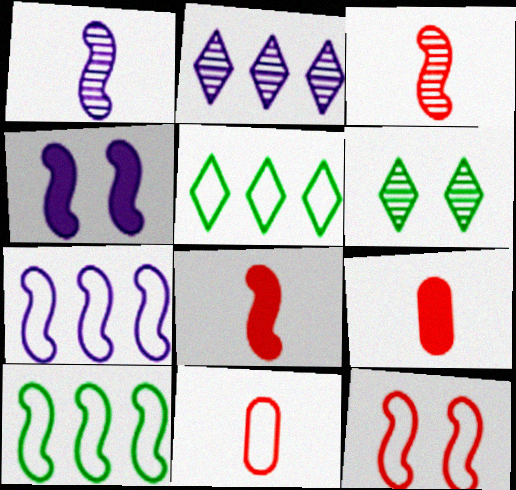[[1, 4, 7], 
[3, 4, 10], 
[6, 7, 9]]